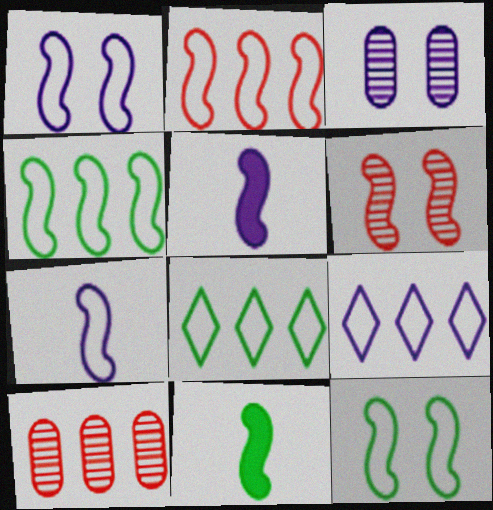[[2, 7, 12], 
[3, 5, 9], 
[4, 5, 6]]